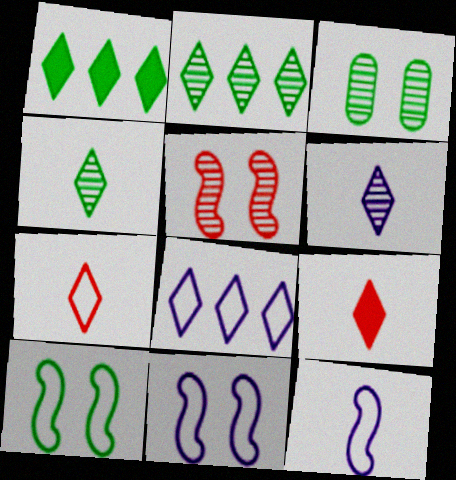[]